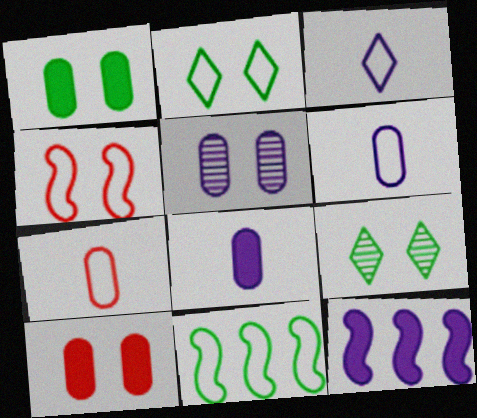[[3, 5, 12], 
[7, 9, 12]]